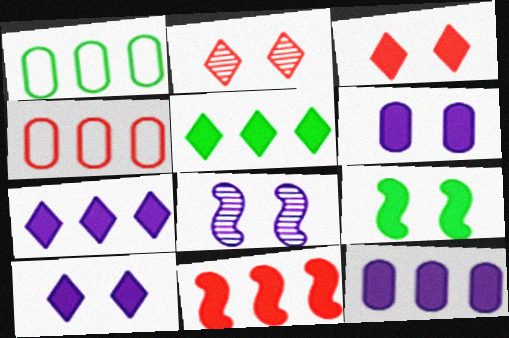[[3, 6, 9], 
[5, 11, 12]]